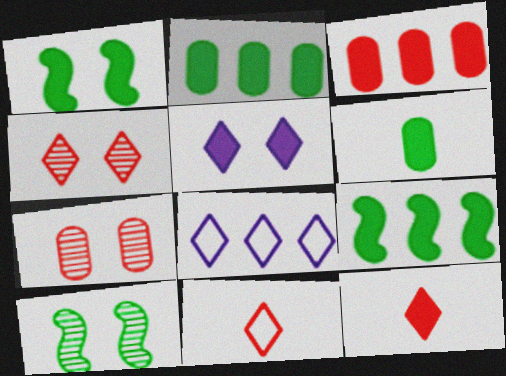[]